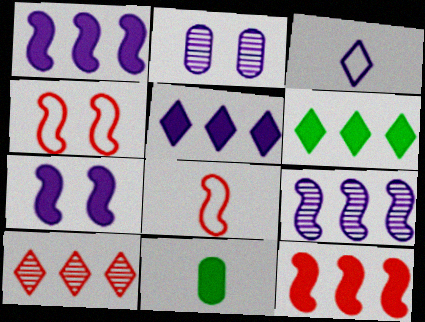[[1, 2, 3], 
[2, 6, 8]]